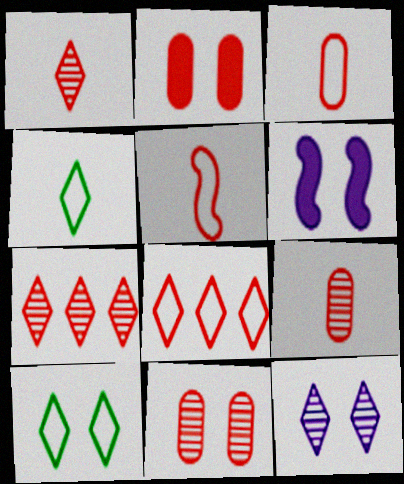[[2, 5, 7], 
[6, 10, 11]]